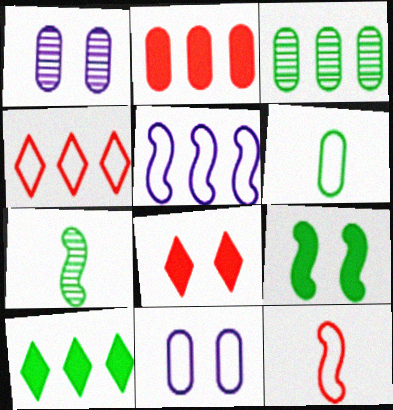[[1, 2, 6], 
[1, 10, 12]]